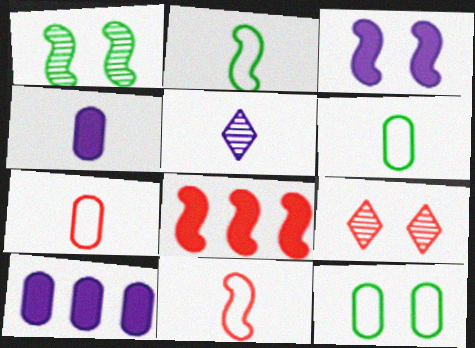[[2, 9, 10], 
[3, 9, 12], 
[5, 8, 12], 
[7, 8, 9]]